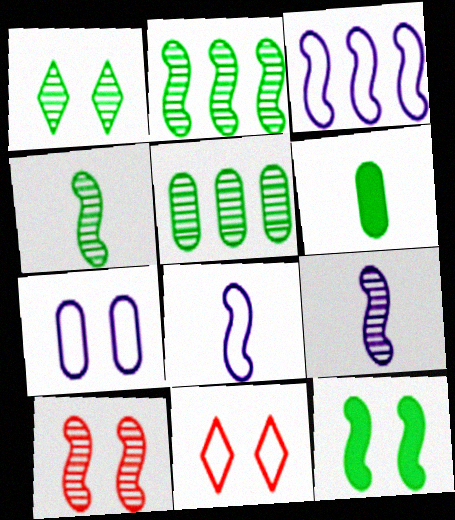[[1, 4, 5], 
[2, 9, 10]]